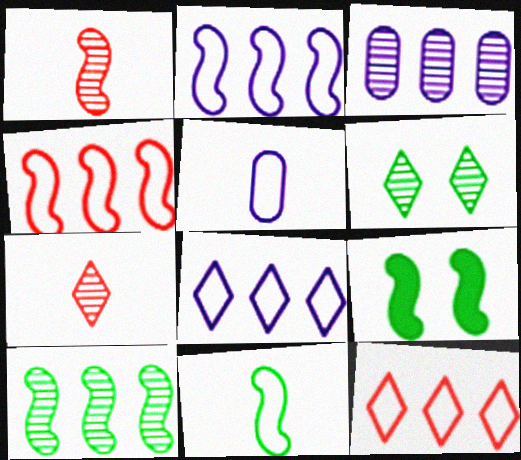[[1, 2, 9], 
[1, 3, 6], 
[9, 10, 11]]